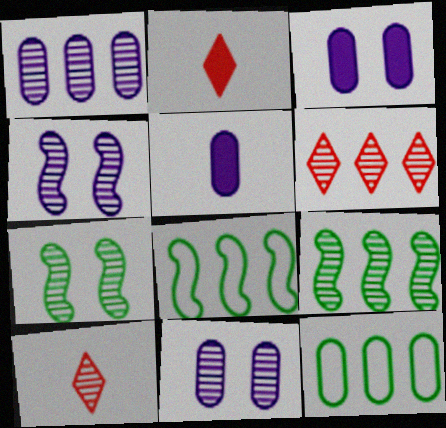[[1, 6, 9], 
[1, 7, 10], 
[2, 4, 12], 
[2, 8, 11], 
[3, 8, 10], 
[9, 10, 11]]